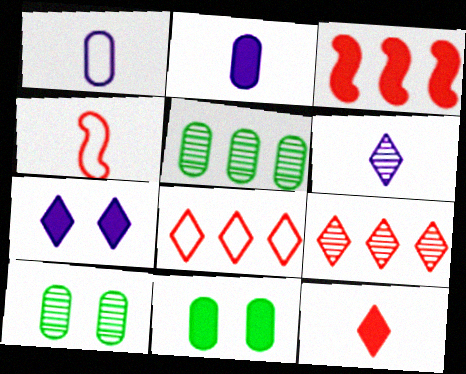[[4, 5, 7]]